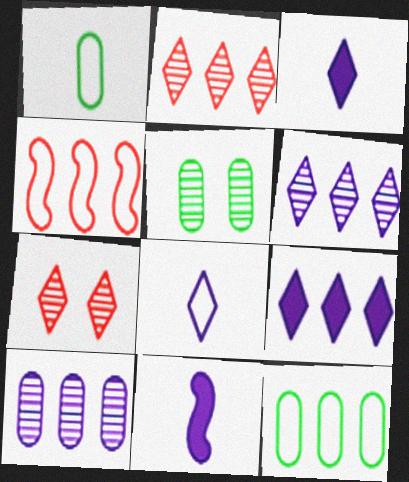[[3, 4, 5], 
[7, 11, 12]]